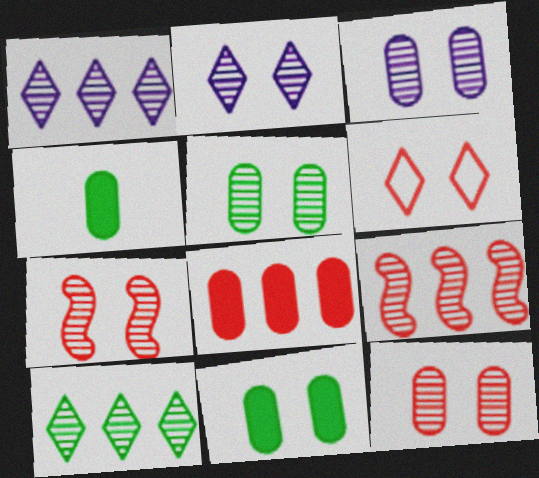[[2, 5, 7], 
[3, 5, 12]]